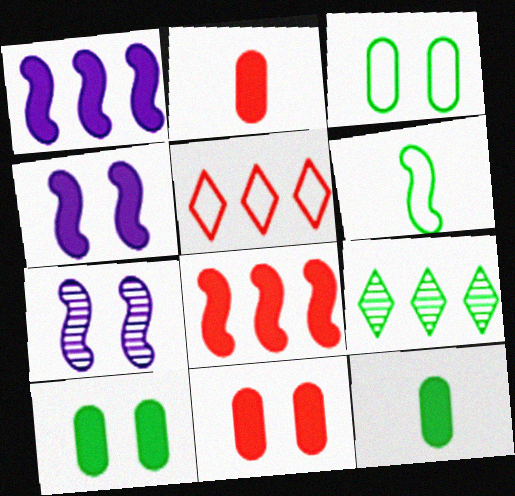[[5, 7, 12], 
[6, 7, 8], 
[6, 9, 10]]